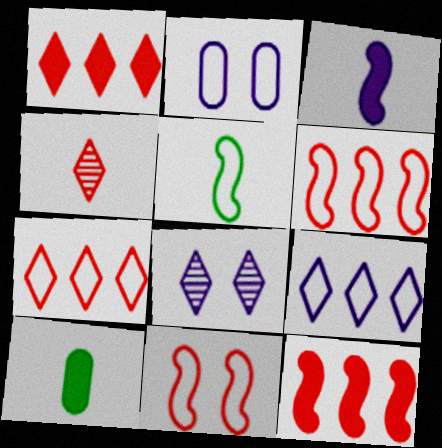[[2, 5, 7], 
[6, 8, 10]]